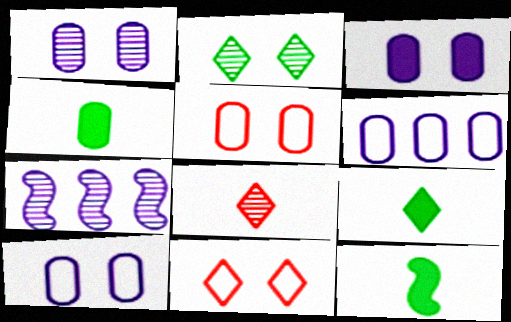[[1, 3, 10], 
[4, 7, 11], 
[4, 9, 12], 
[5, 7, 9]]